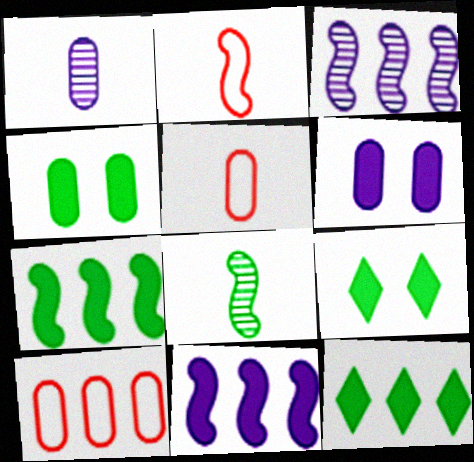[[1, 4, 10], 
[3, 5, 9], 
[3, 10, 12]]